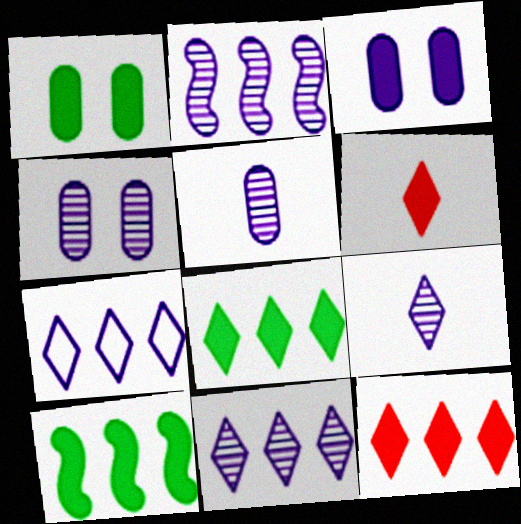[[2, 4, 9], 
[3, 6, 10]]